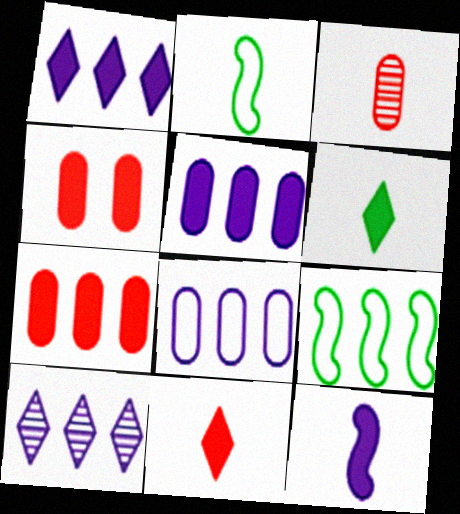[[2, 4, 10], 
[7, 9, 10]]